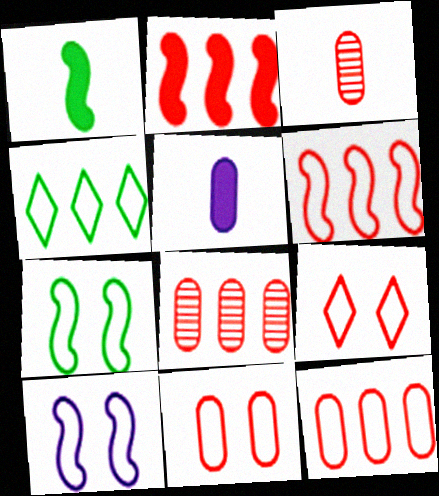[[2, 3, 9]]